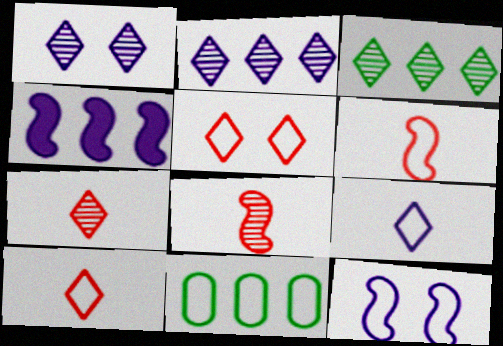[[1, 3, 7], 
[10, 11, 12]]